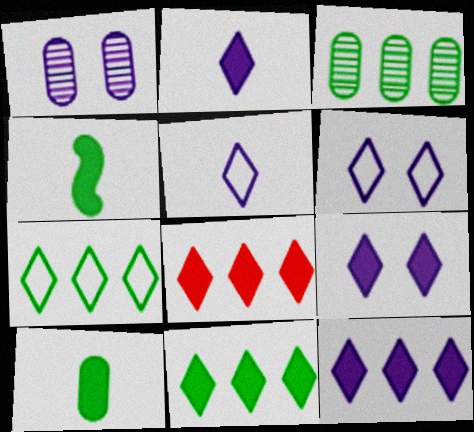[[2, 9, 12], 
[8, 11, 12]]